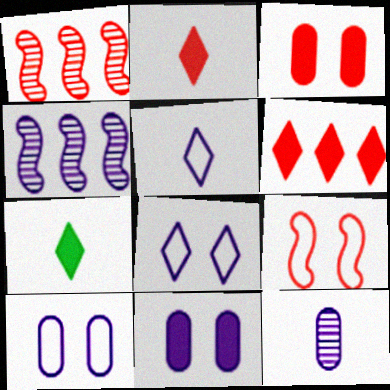[[1, 7, 10], 
[4, 5, 11]]